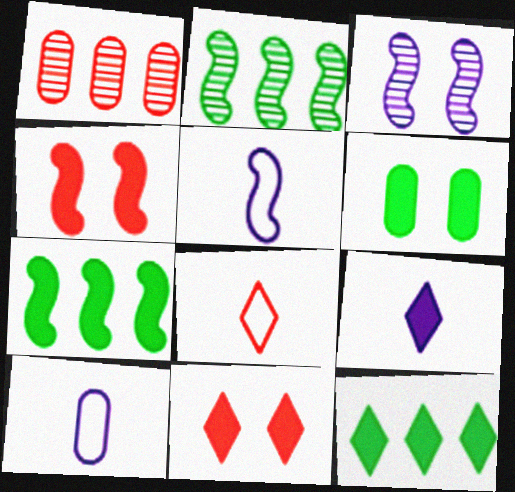[[1, 4, 8], 
[1, 6, 10], 
[2, 4, 5], 
[2, 10, 11], 
[9, 11, 12]]